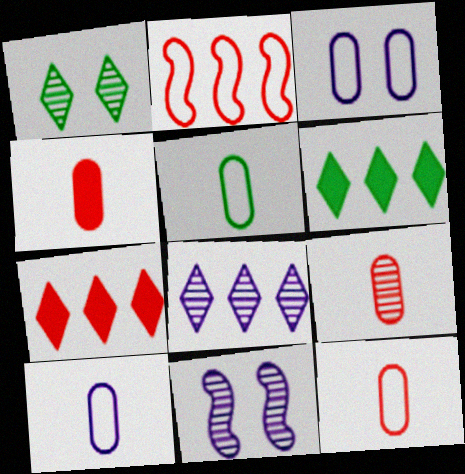[[4, 9, 12], 
[5, 7, 11], 
[5, 10, 12], 
[6, 11, 12]]